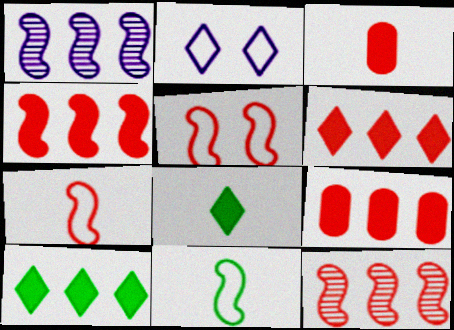[[4, 6, 9]]